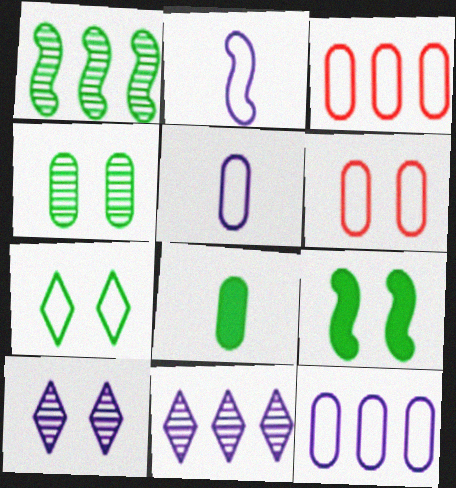[[1, 7, 8], 
[2, 3, 7], 
[4, 7, 9], 
[6, 9, 10]]